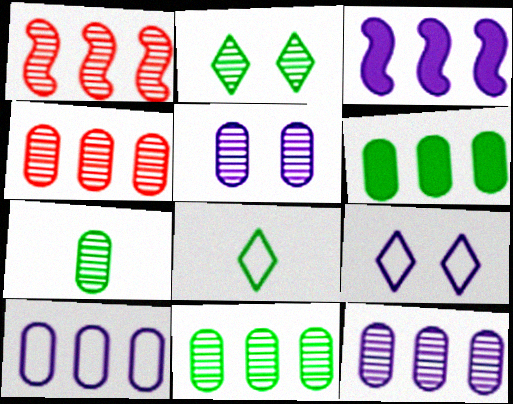[[4, 5, 7], 
[4, 6, 10], 
[4, 11, 12]]